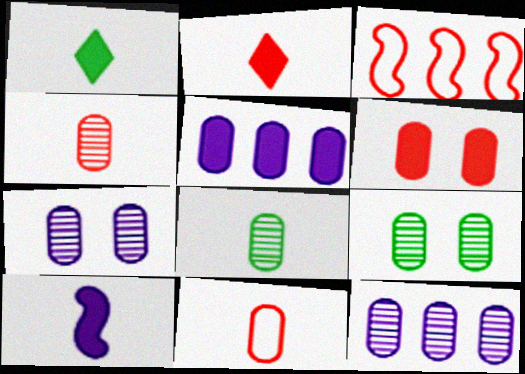[[1, 3, 7], 
[4, 9, 12], 
[5, 9, 11]]